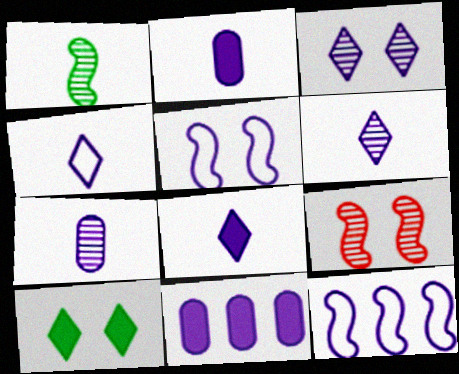[[2, 3, 12], 
[4, 6, 8], 
[5, 6, 11]]